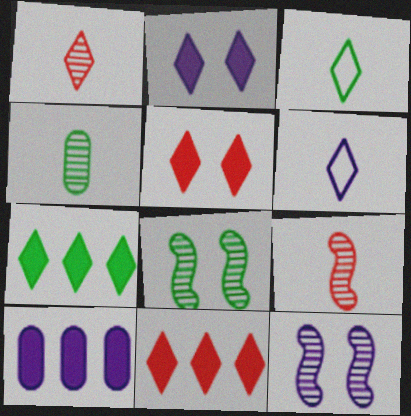[[6, 10, 12]]